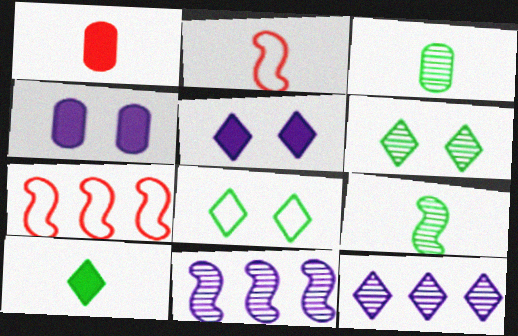[[1, 8, 11], 
[3, 5, 7]]